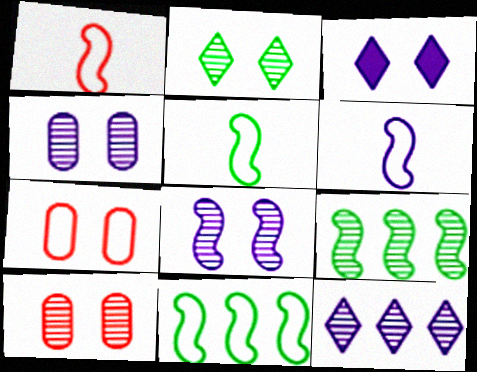[[1, 5, 6], 
[2, 8, 10]]